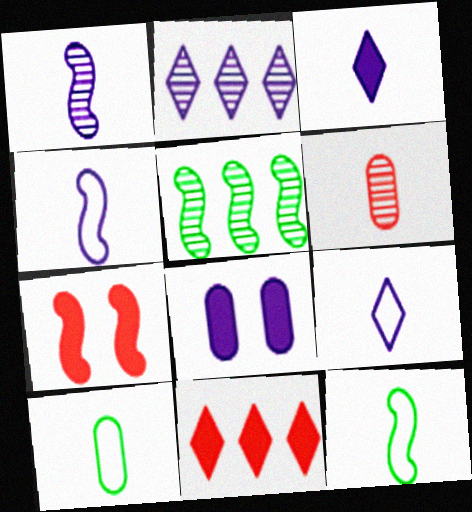[[2, 4, 8], 
[2, 7, 10], 
[3, 6, 12], 
[4, 5, 7]]